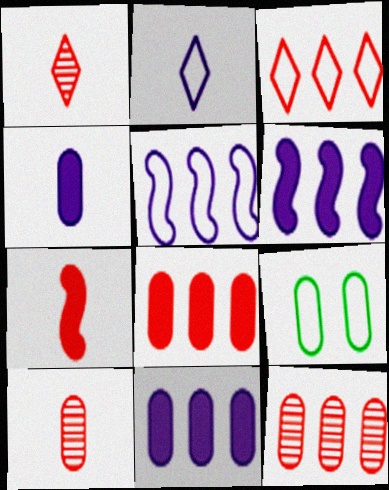[[1, 6, 9], 
[4, 9, 12], 
[9, 10, 11]]